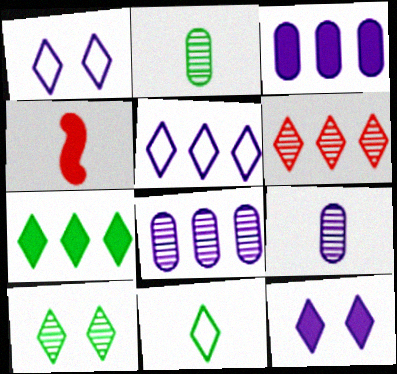[[4, 9, 11], 
[5, 6, 7], 
[6, 11, 12], 
[7, 10, 11]]